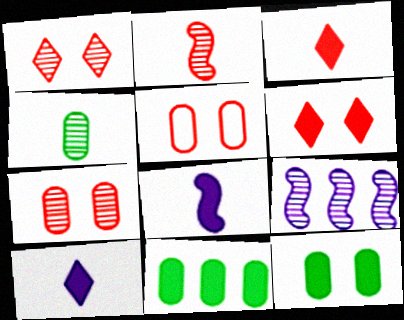[[1, 4, 9], 
[6, 8, 11]]